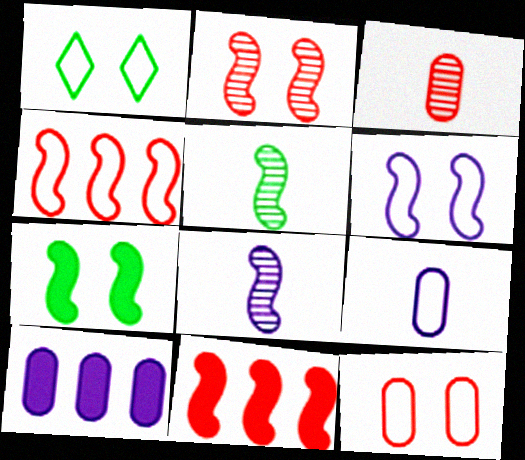[[1, 4, 9], 
[1, 6, 12], 
[2, 6, 7], 
[4, 7, 8], 
[5, 6, 11]]